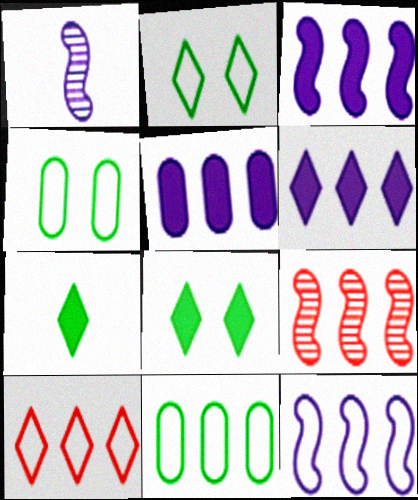[[3, 5, 6], 
[6, 9, 11], 
[10, 11, 12]]